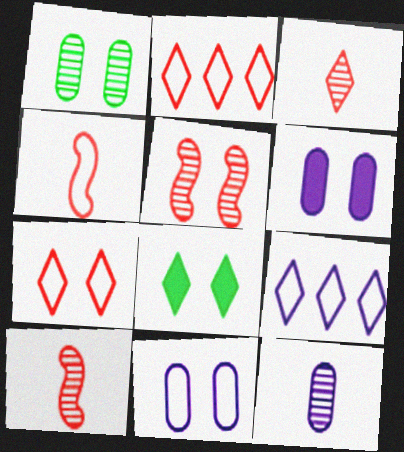[[3, 8, 9], 
[5, 8, 11]]